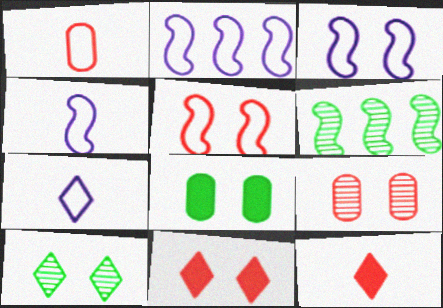[[2, 3, 4], 
[5, 9, 11]]